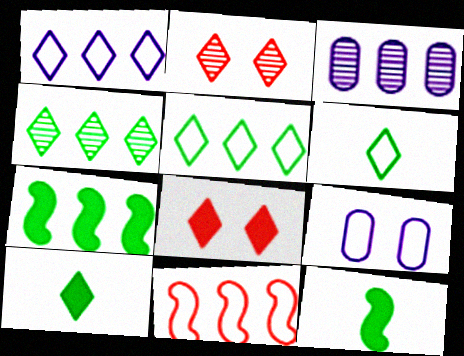[[1, 2, 10], 
[6, 9, 11]]